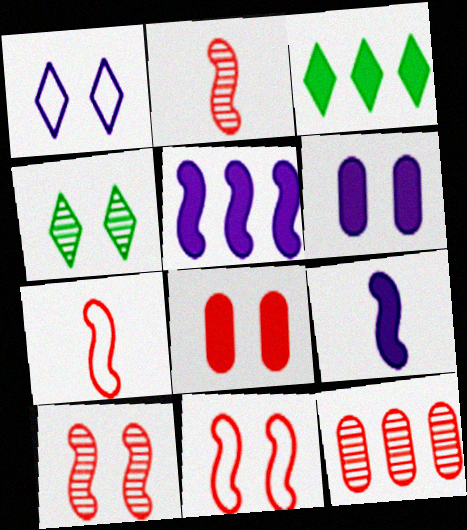[[3, 8, 9], 
[4, 6, 11]]